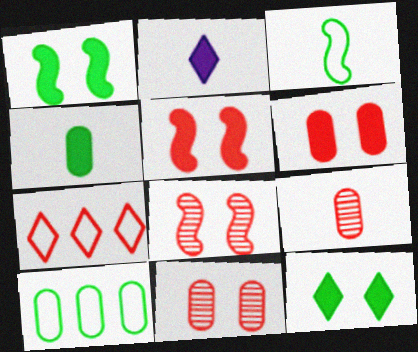[[2, 3, 9], 
[2, 8, 10], 
[5, 7, 9]]